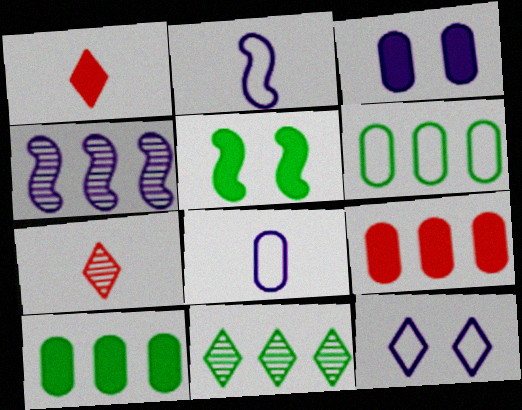[[1, 11, 12]]